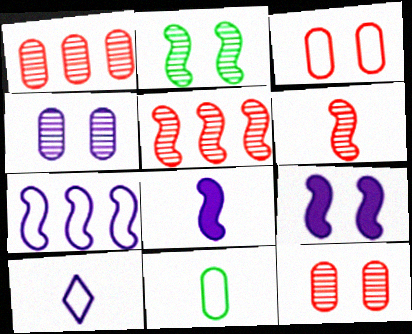[]